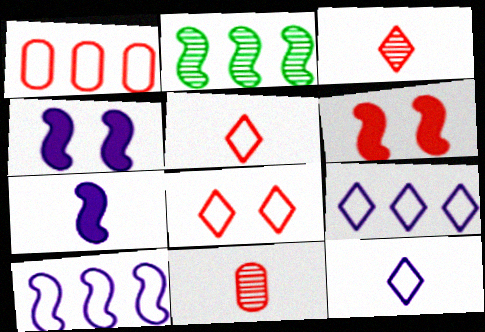[[1, 3, 6]]